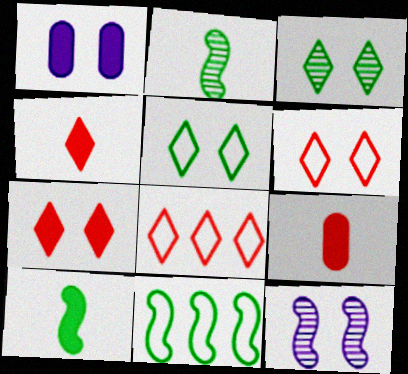[[1, 2, 8]]